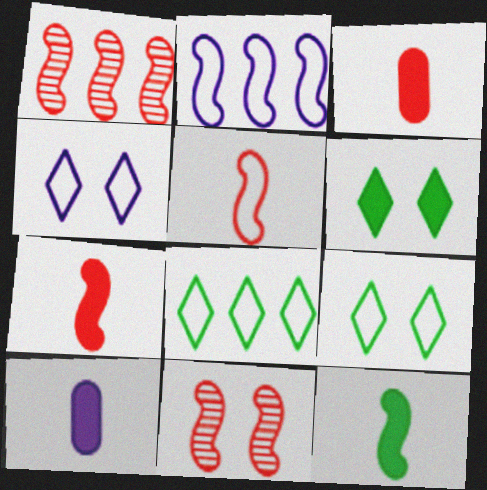[[1, 9, 10], 
[2, 11, 12], 
[8, 10, 11]]